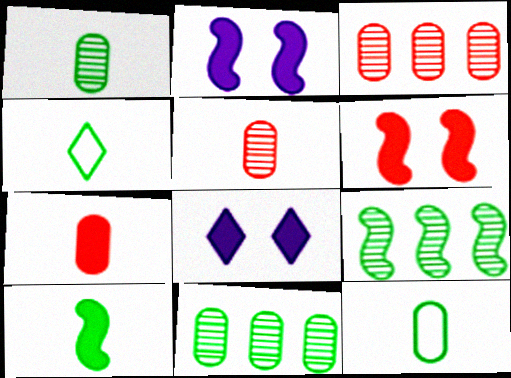[[1, 4, 10], 
[2, 3, 4]]